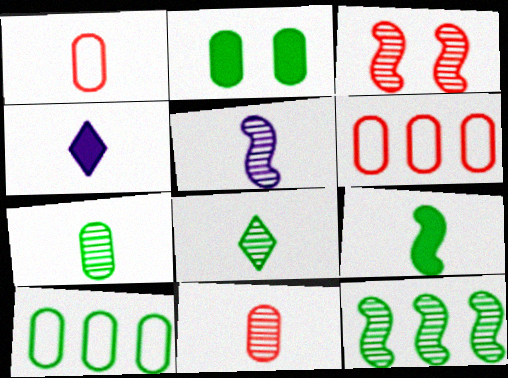[[2, 7, 10], 
[3, 4, 10], 
[3, 5, 12], 
[5, 8, 11]]